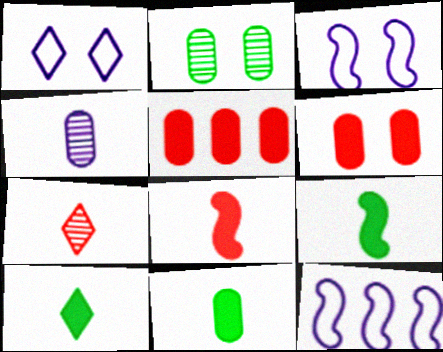[[9, 10, 11]]